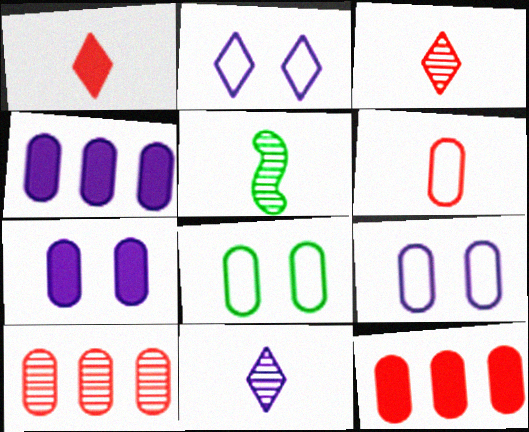[[2, 5, 12]]